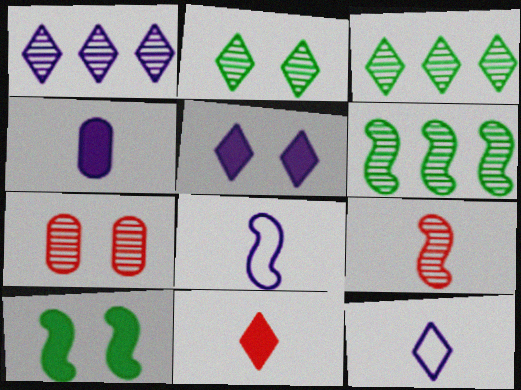[[1, 5, 12]]